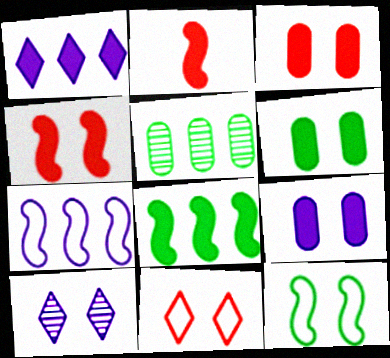[[1, 2, 6], 
[3, 6, 9], 
[3, 10, 12]]